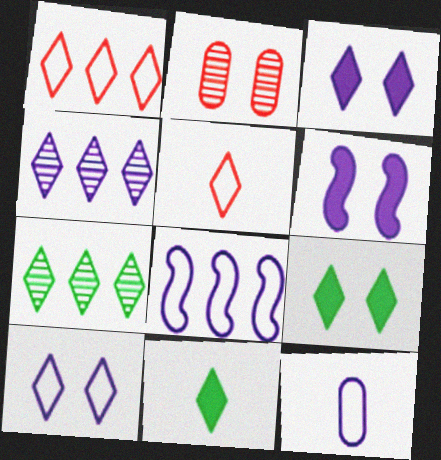[[2, 8, 11], 
[3, 5, 7], 
[4, 5, 9], 
[4, 6, 12], 
[8, 10, 12]]